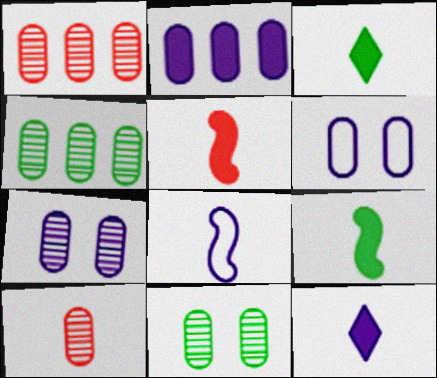[[3, 8, 10], 
[4, 7, 10]]